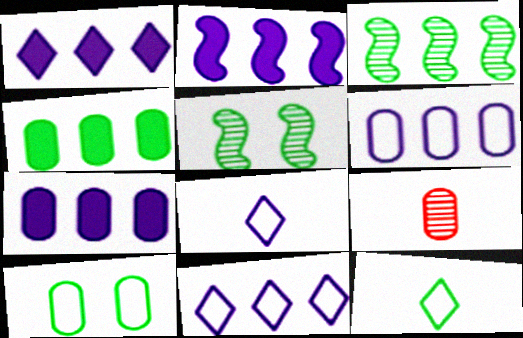[[1, 2, 7], 
[4, 5, 12], 
[7, 9, 10]]